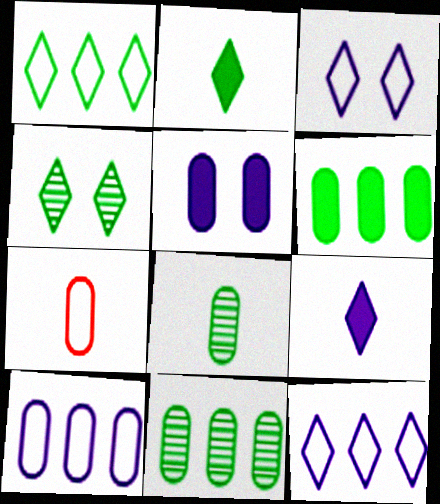[[1, 2, 4], 
[5, 7, 11]]